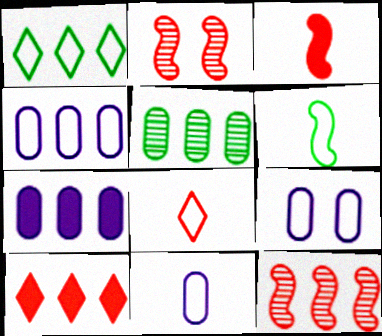[[1, 7, 12], 
[4, 9, 11], 
[6, 8, 11]]